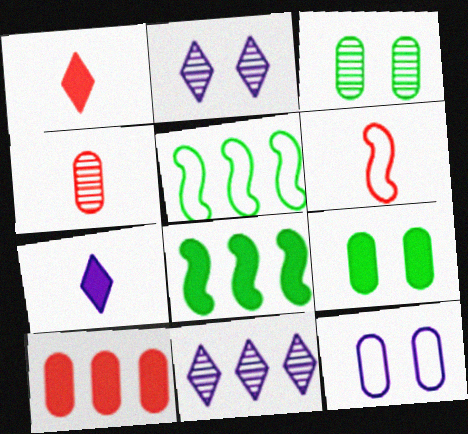[[1, 4, 6], 
[5, 10, 11], 
[6, 9, 11]]